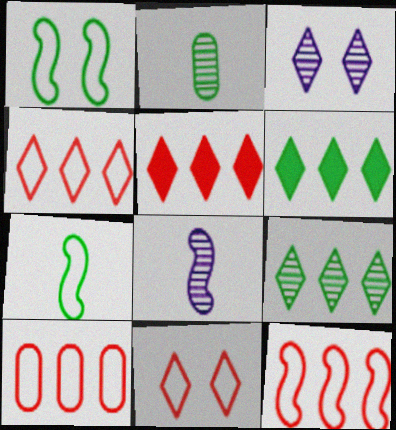[[1, 2, 6], 
[4, 10, 12]]